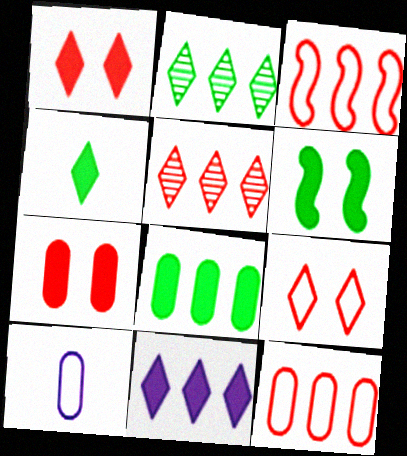[[1, 4, 11], 
[4, 6, 8], 
[5, 6, 10]]